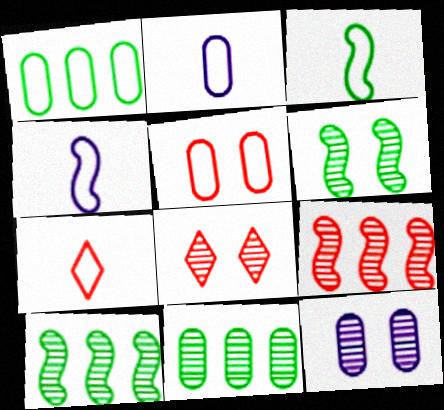[[1, 2, 5], 
[2, 3, 7], 
[6, 8, 12]]